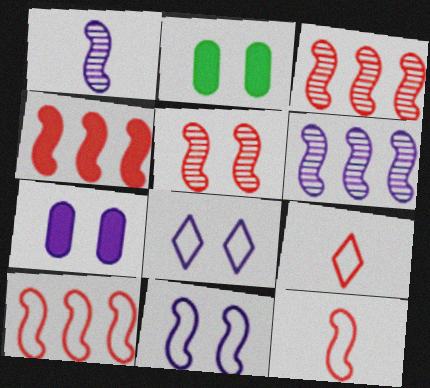[[2, 5, 8], 
[2, 6, 9], 
[3, 4, 10], 
[4, 5, 12]]